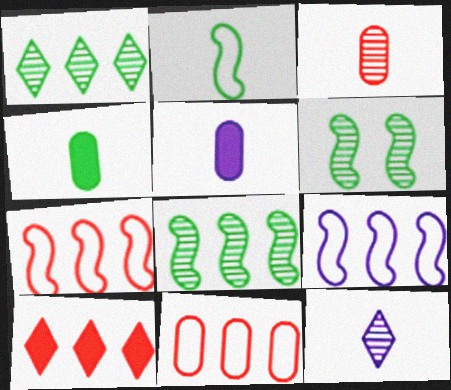[]